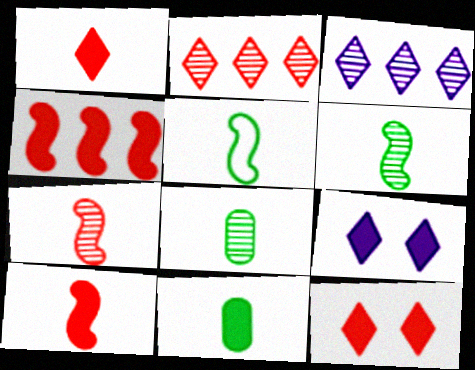[[4, 9, 11]]